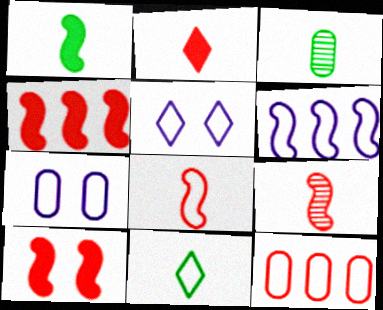[[1, 3, 11], 
[3, 4, 5]]